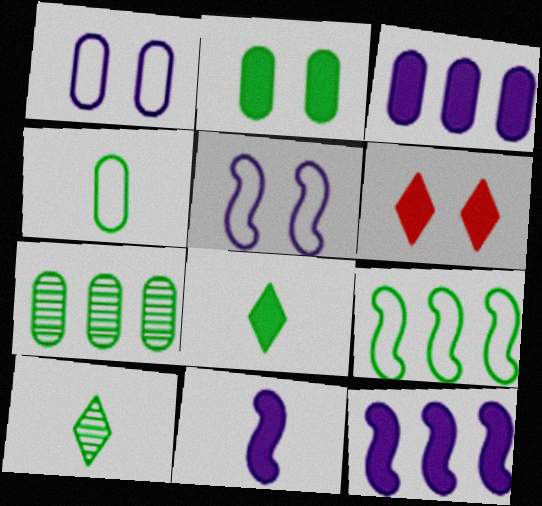[[2, 4, 7], 
[2, 9, 10]]